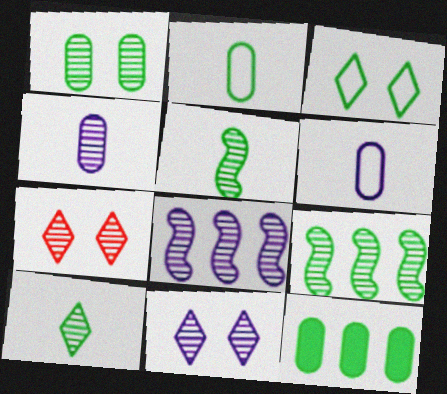[[1, 2, 12], 
[1, 9, 10], 
[3, 5, 12], 
[4, 7, 9], 
[4, 8, 11]]